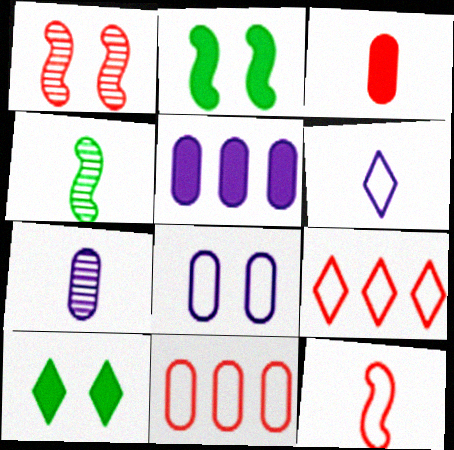[[1, 3, 9], 
[1, 8, 10], 
[2, 7, 9], 
[3, 4, 6], 
[5, 7, 8]]